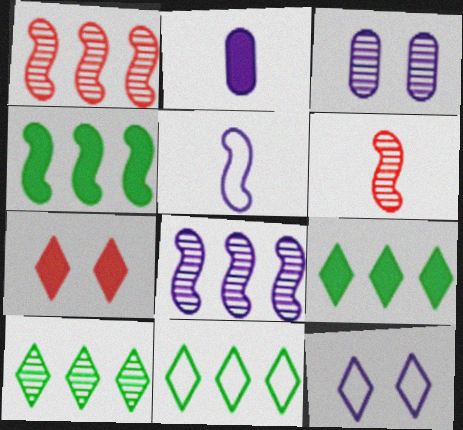[[2, 4, 7], 
[2, 8, 12], 
[3, 6, 10], 
[9, 10, 11]]